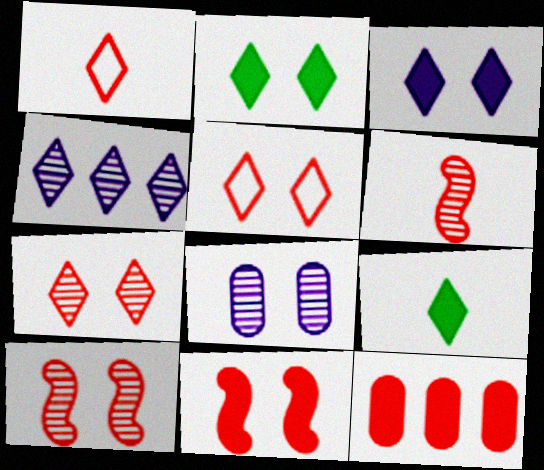[[1, 2, 4], 
[1, 10, 12], 
[4, 5, 9], 
[5, 6, 12]]